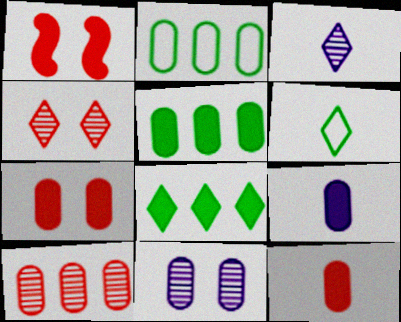[[1, 2, 3], 
[1, 8, 9], 
[2, 11, 12], 
[5, 7, 9]]